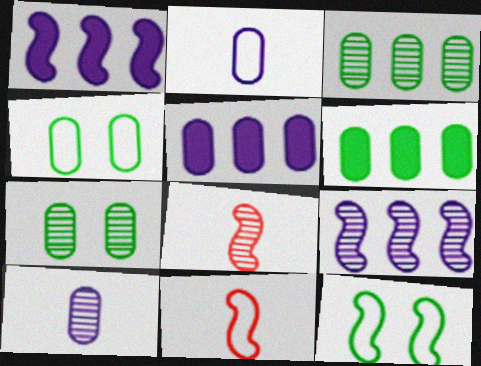[[1, 8, 12]]